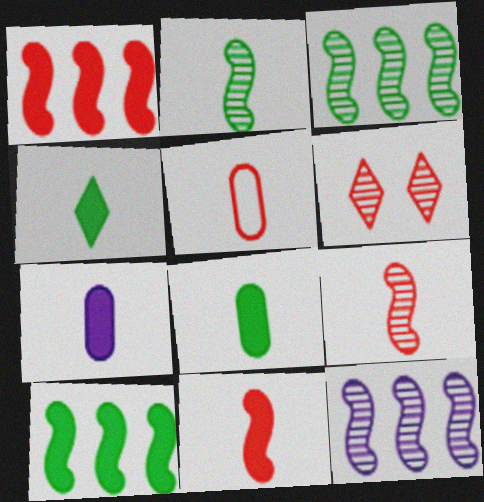[[1, 5, 6], 
[4, 7, 11]]